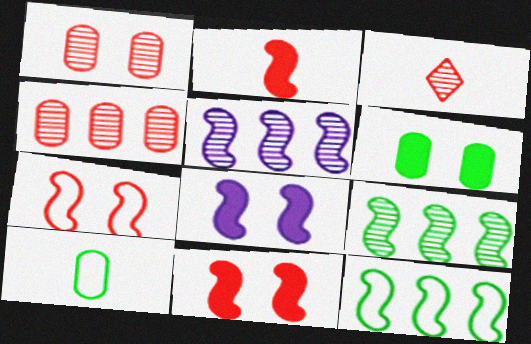[]